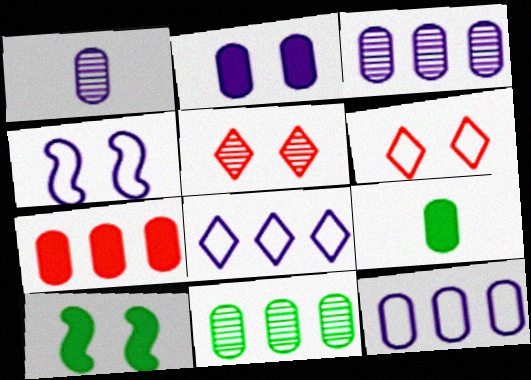[[1, 2, 12], 
[2, 7, 9], 
[7, 11, 12]]